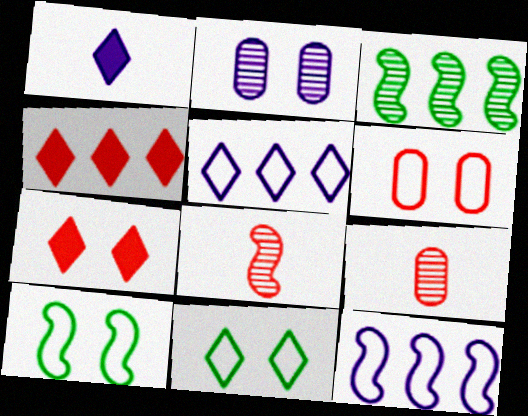[[1, 2, 12], 
[1, 3, 6], 
[2, 7, 10], 
[4, 6, 8]]